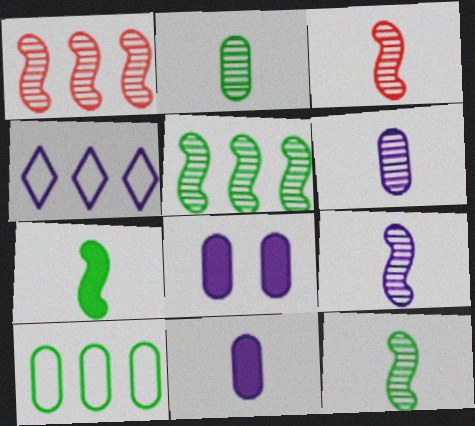[[3, 9, 12], 
[4, 8, 9]]